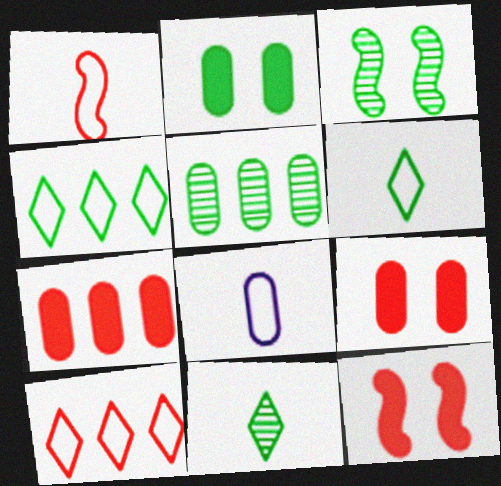[[1, 6, 8], 
[3, 5, 11], 
[5, 8, 9]]